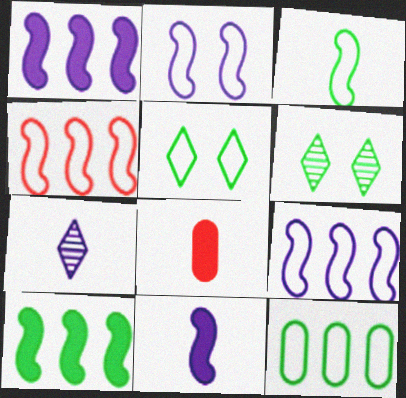[[2, 3, 4], 
[3, 5, 12], 
[3, 7, 8], 
[6, 8, 9]]